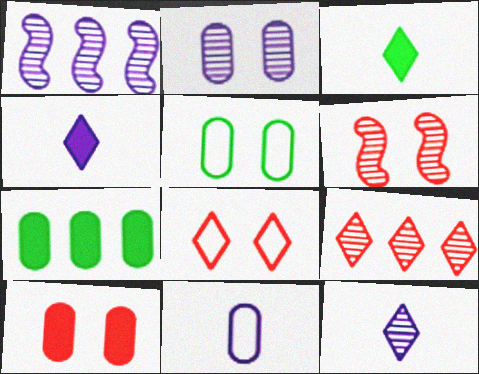[[1, 2, 12], 
[2, 5, 10], 
[6, 8, 10]]